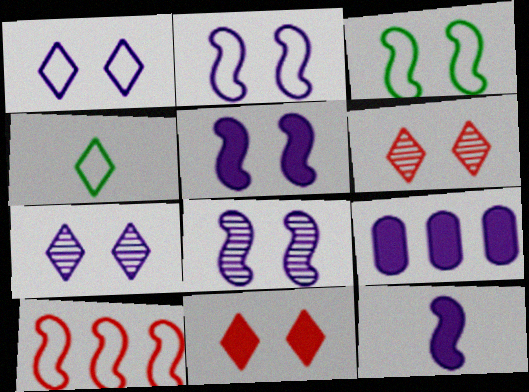[[2, 5, 8]]